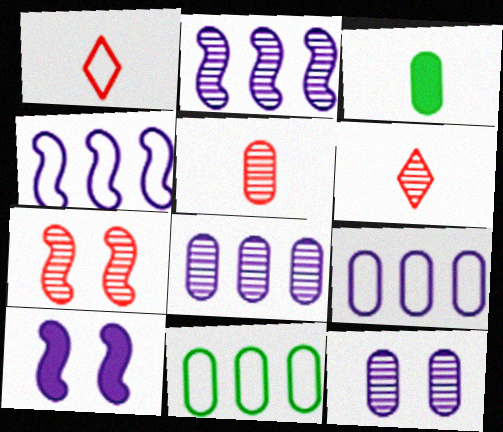[[6, 10, 11]]